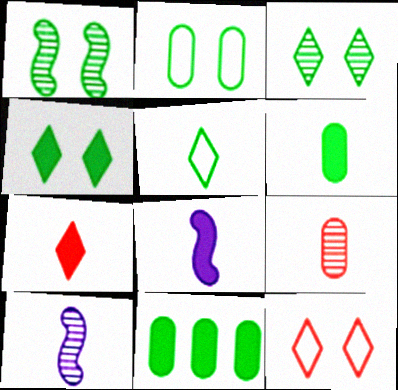[[1, 2, 4], 
[1, 5, 11], 
[5, 8, 9], 
[6, 7, 8], 
[10, 11, 12]]